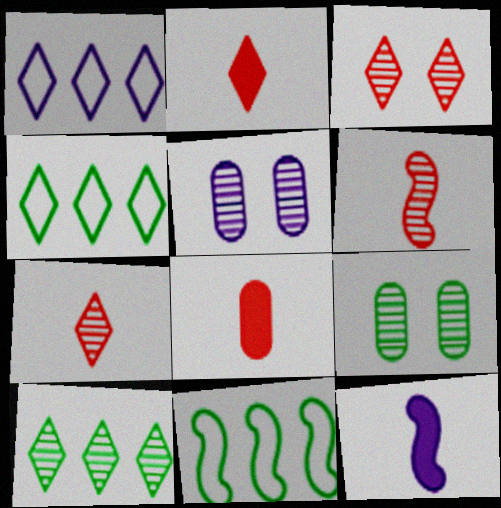[[1, 5, 12], 
[2, 5, 11], 
[5, 6, 10]]